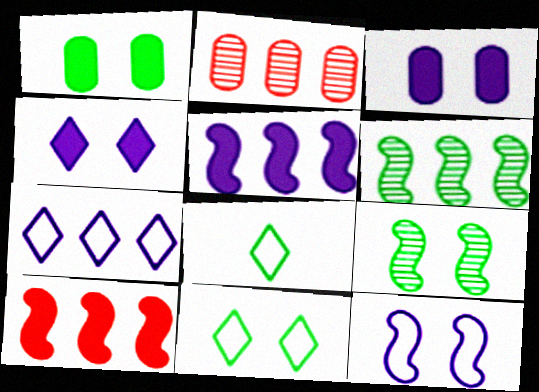[[1, 6, 8], 
[1, 9, 11]]